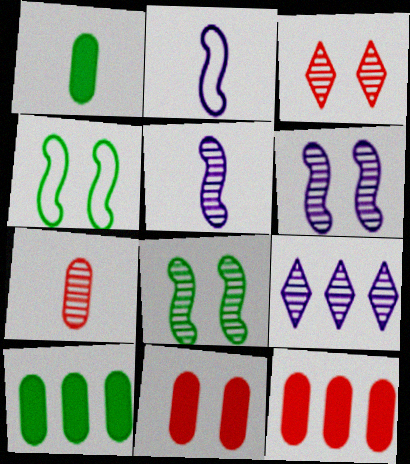[[2, 3, 10], 
[7, 8, 9]]